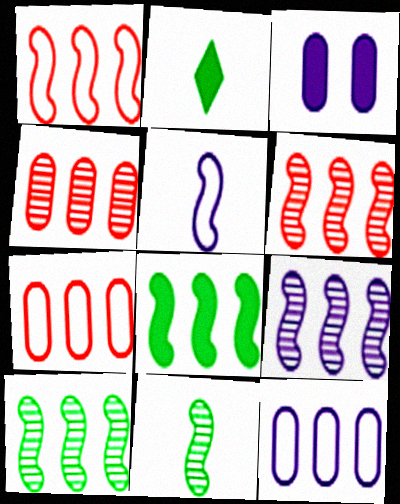[[1, 8, 9], 
[6, 9, 10]]